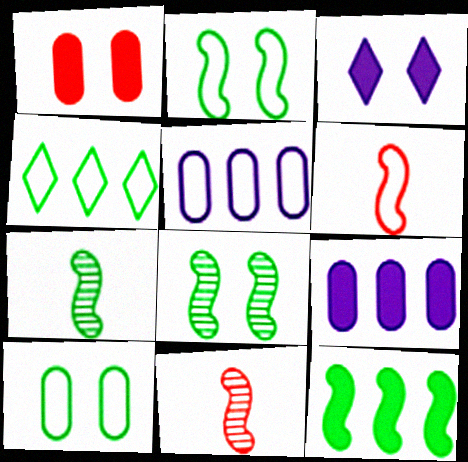[[2, 7, 12]]